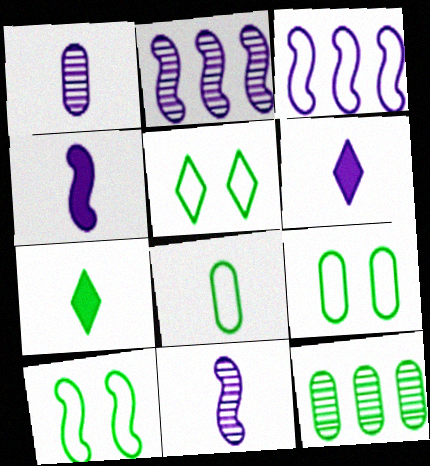[[5, 9, 10], 
[7, 10, 12]]